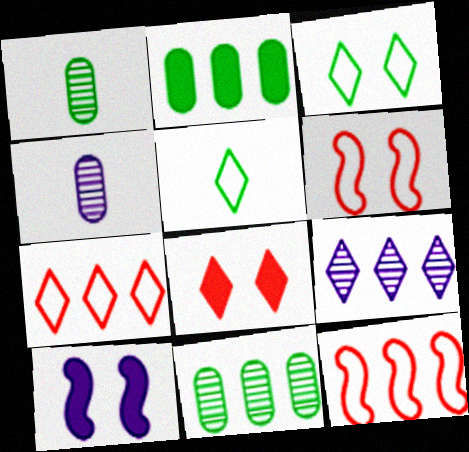[[1, 7, 10], 
[2, 9, 12], 
[5, 8, 9]]